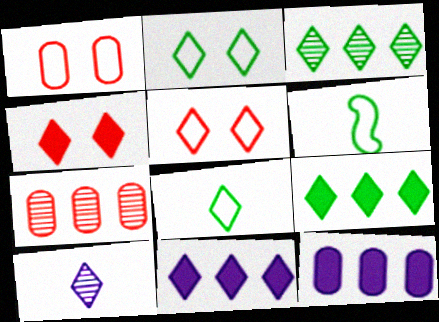[[5, 9, 10]]